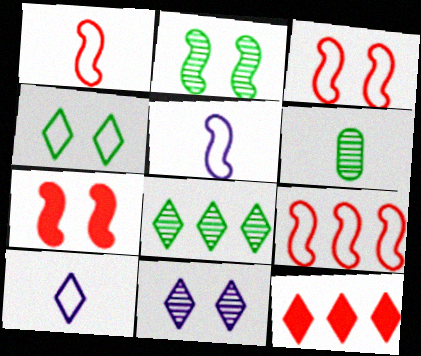[[1, 3, 9], 
[2, 6, 8]]